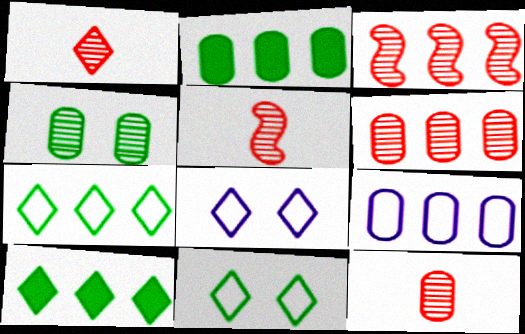[[1, 5, 12], 
[1, 8, 10], 
[2, 5, 8], 
[2, 6, 9], 
[3, 9, 10]]